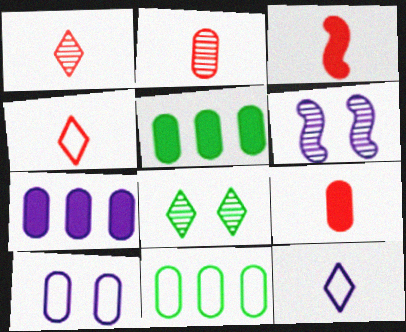[[2, 3, 4], 
[2, 5, 10], 
[4, 5, 6], 
[6, 7, 12]]